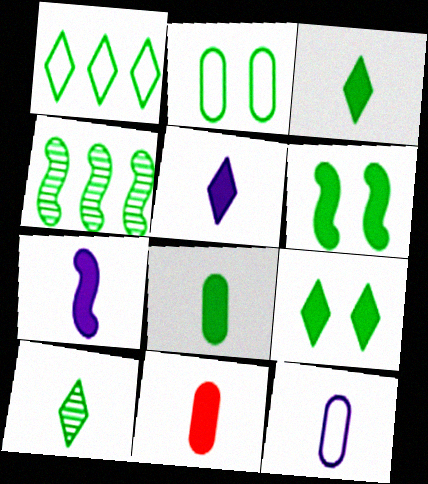[[1, 9, 10], 
[2, 3, 4], 
[3, 7, 11]]